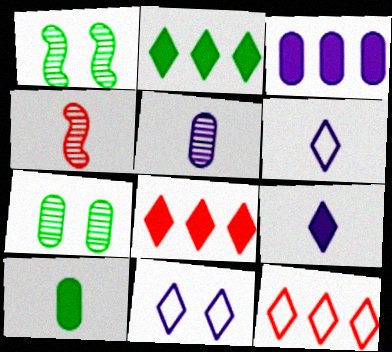[[4, 6, 10]]